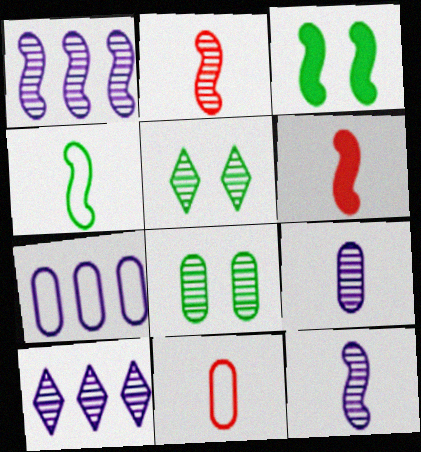[[2, 8, 10], 
[3, 10, 11], 
[4, 6, 12], 
[5, 6, 7]]